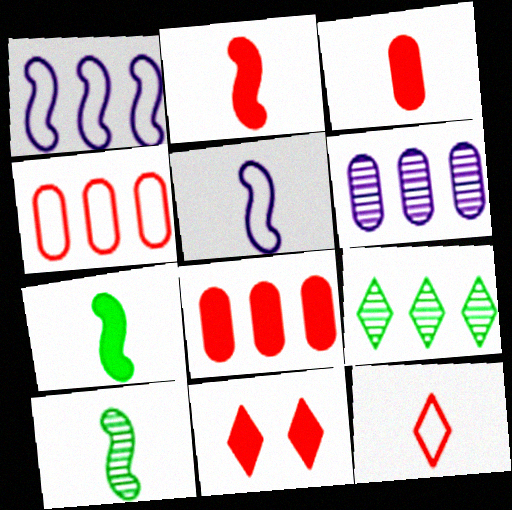[[1, 8, 9], 
[2, 5, 10], 
[2, 8, 11]]